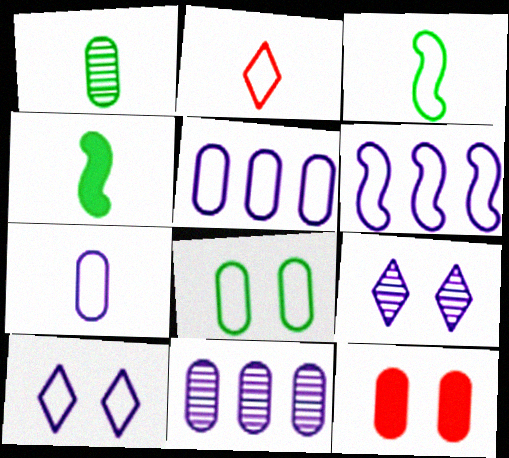[[1, 5, 12], 
[2, 3, 7], 
[2, 6, 8], 
[6, 7, 10]]